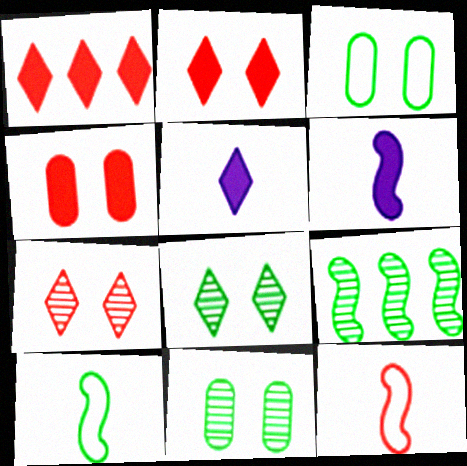[]